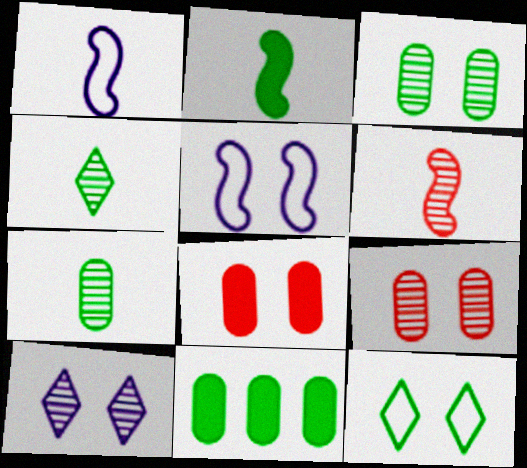[[1, 2, 6]]